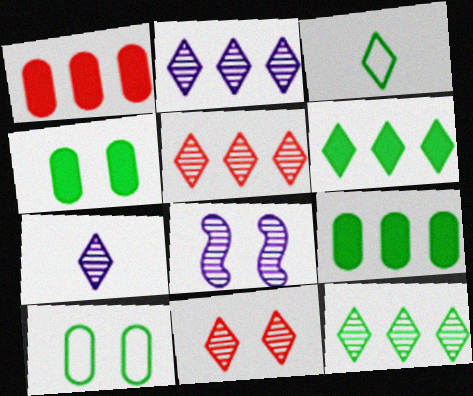[[1, 3, 8], 
[2, 5, 12], 
[7, 11, 12]]